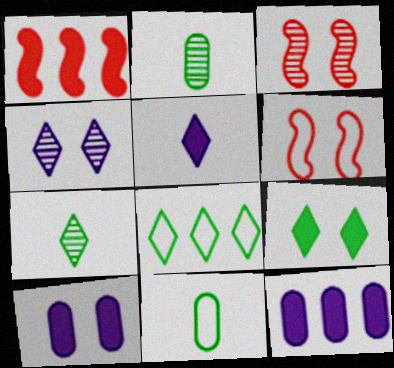[[1, 4, 11], 
[6, 7, 12], 
[7, 8, 9]]